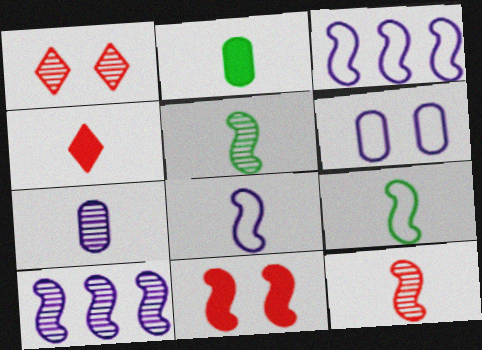[[1, 2, 3], 
[3, 5, 11], 
[4, 7, 9], 
[9, 10, 11]]